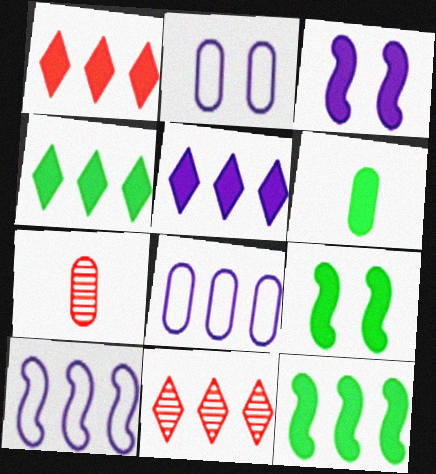[[1, 3, 6], 
[1, 4, 5], 
[4, 6, 9], 
[8, 11, 12]]